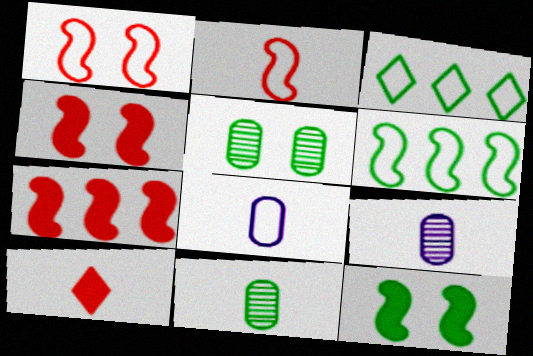[[1, 3, 8], 
[3, 4, 9], 
[3, 11, 12]]